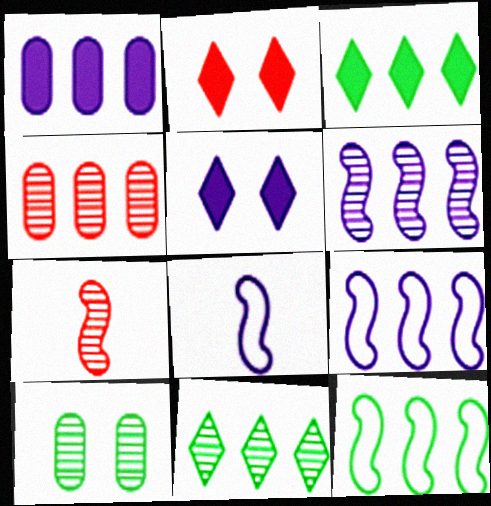[[3, 4, 9], 
[4, 6, 11]]